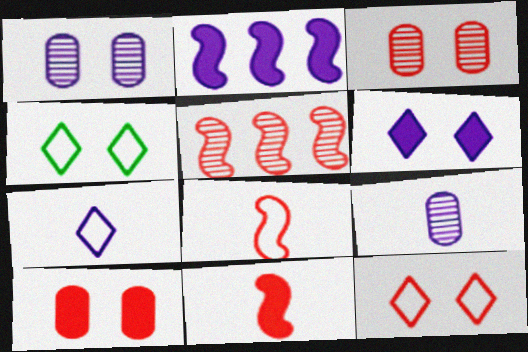[[1, 2, 7]]